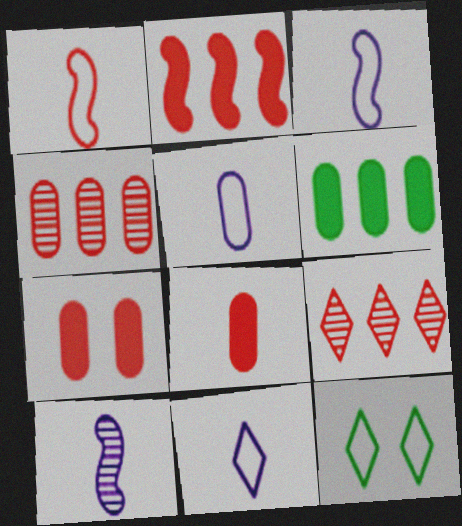[[1, 7, 9], 
[3, 5, 11]]